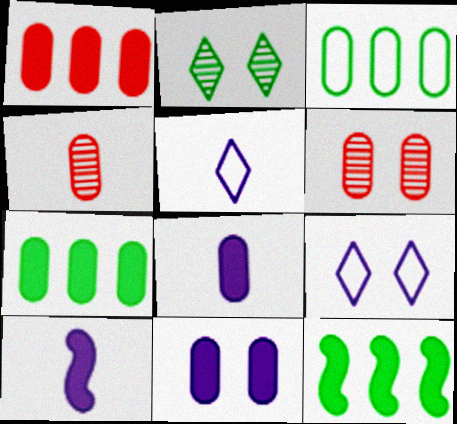[[3, 4, 11], 
[3, 6, 8], 
[4, 9, 12], 
[5, 6, 12]]